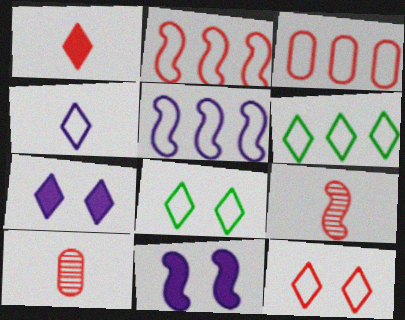[[3, 5, 6], 
[4, 6, 12], 
[6, 10, 11]]